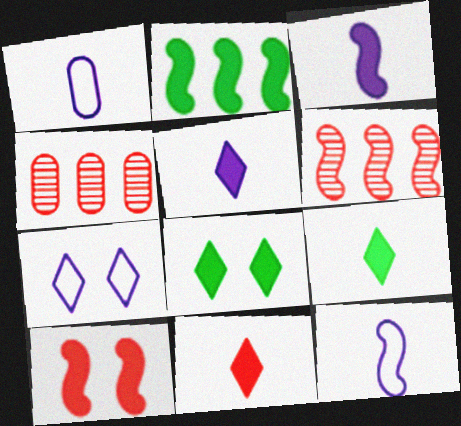[[1, 6, 8], 
[2, 3, 10], 
[4, 8, 12], 
[5, 9, 11]]